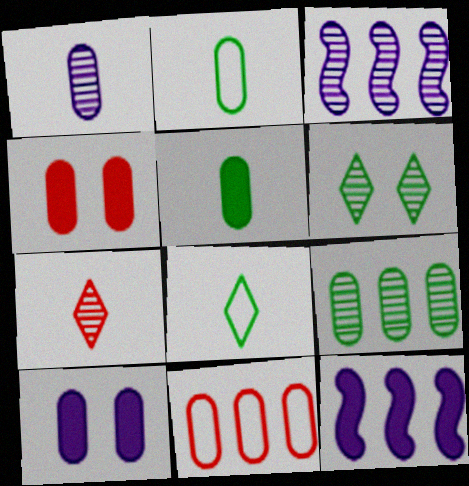[[3, 4, 8]]